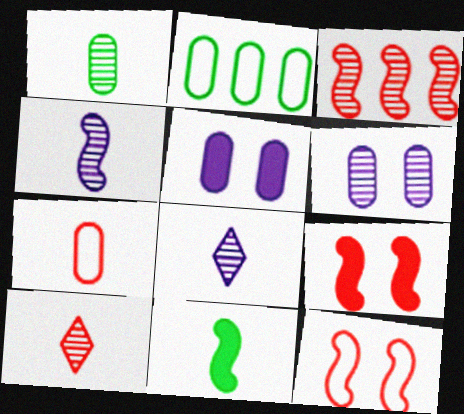[[1, 4, 10], 
[2, 8, 9], 
[7, 8, 11]]